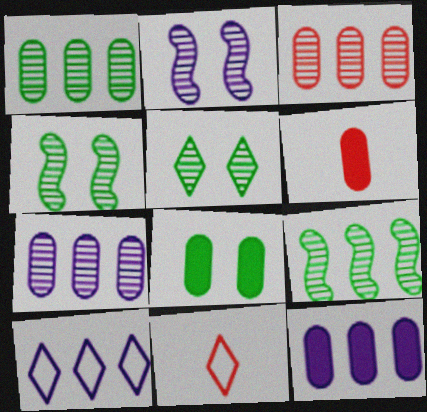[[1, 3, 7], 
[4, 6, 10], 
[4, 11, 12], 
[6, 8, 12]]